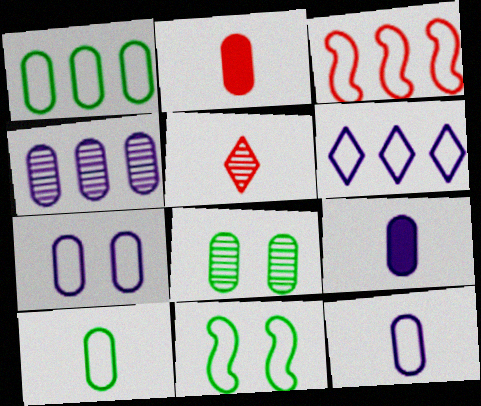[[1, 3, 6], 
[4, 7, 9]]